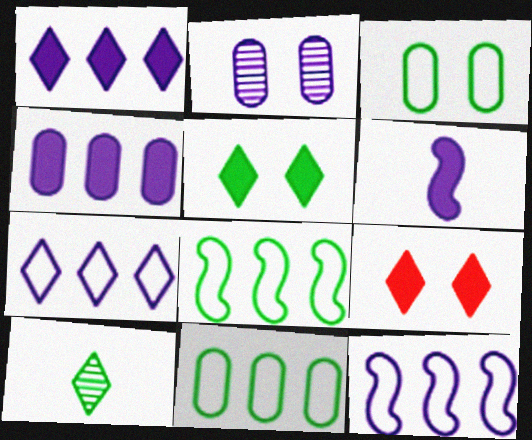[[2, 6, 7], 
[7, 9, 10]]